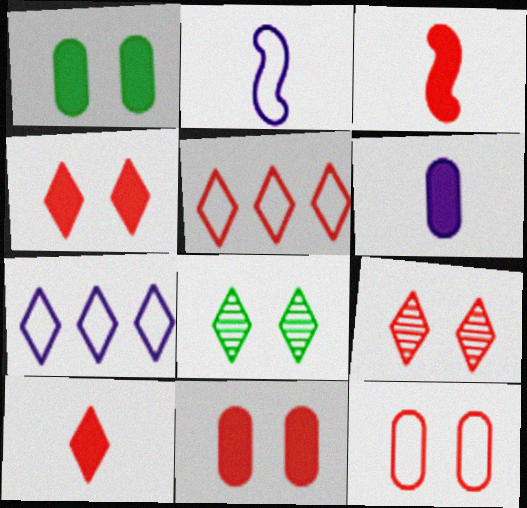[[5, 9, 10], 
[7, 8, 10]]